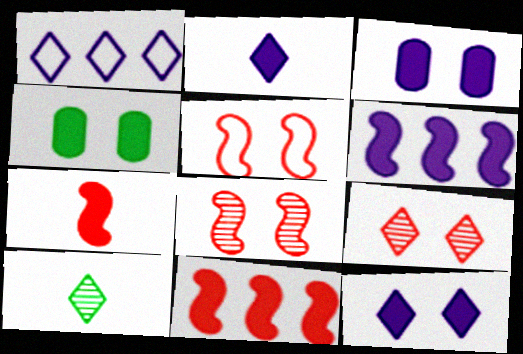[[2, 3, 6], 
[2, 4, 11]]